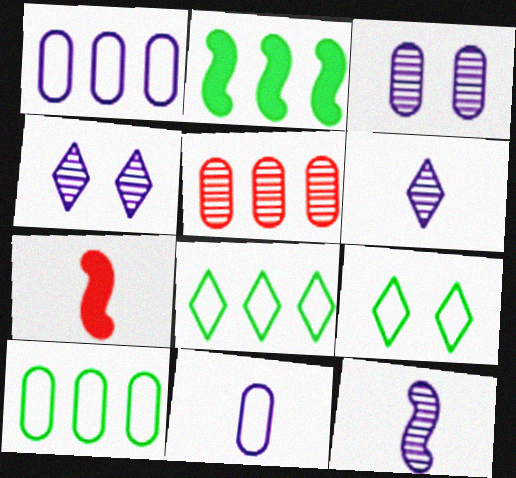[[3, 7, 8], 
[4, 7, 10]]